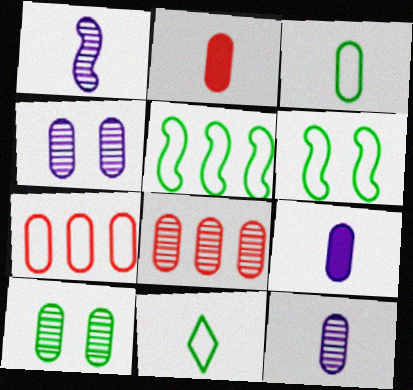[[1, 2, 11], 
[2, 3, 12], 
[7, 9, 10], 
[8, 10, 12]]